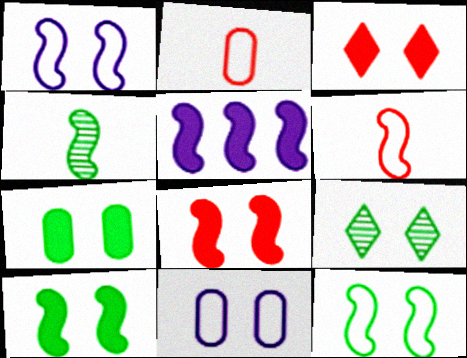[[2, 5, 9], 
[7, 9, 12], 
[8, 9, 11]]